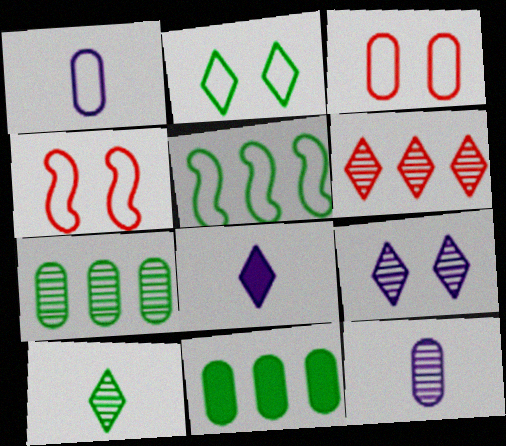[[2, 6, 8], 
[3, 11, 12], 
[4, 7, 8], 
[6, 9, 10]]